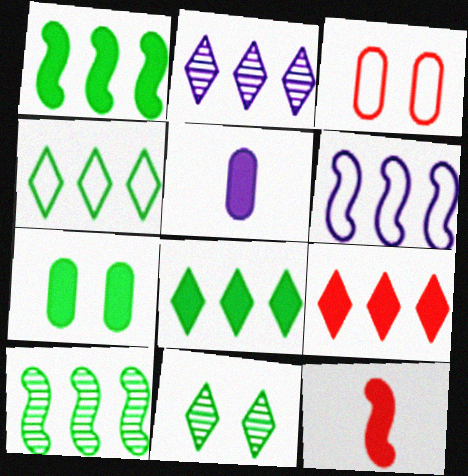[[2, 4, 9]]